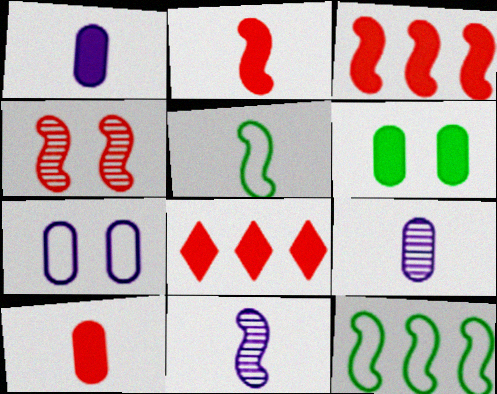[[2, 5, 11]]